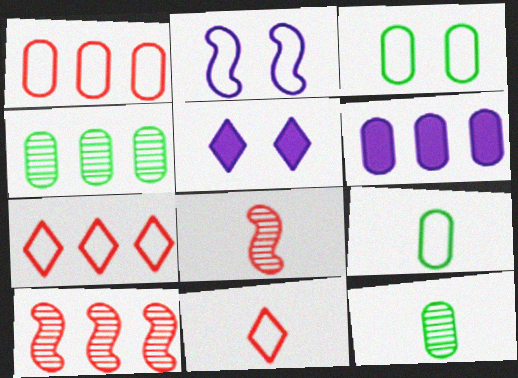[[1, 4, 6], 
[2, 7, 9], 
[5, 9, 10]]